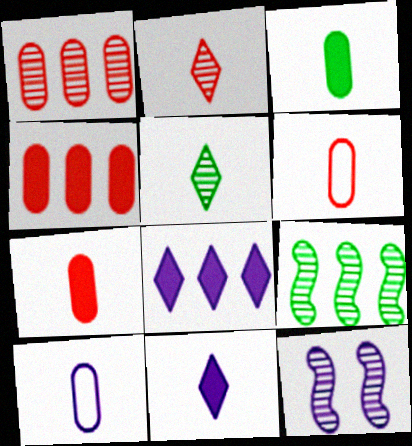[[1, 5, 12], 
[8, 10, 12]]